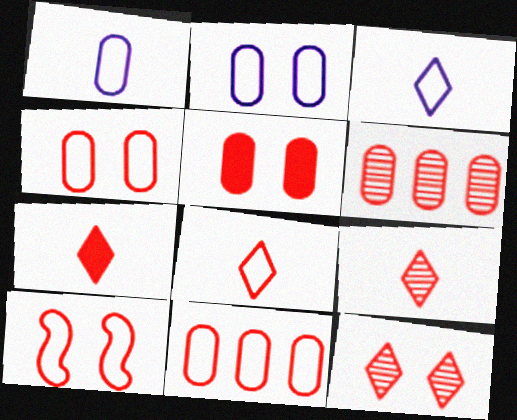[[5, 10, 12], 
[6, 7, 10], 
[7, 8, 9], 
[8, 10, 11]]